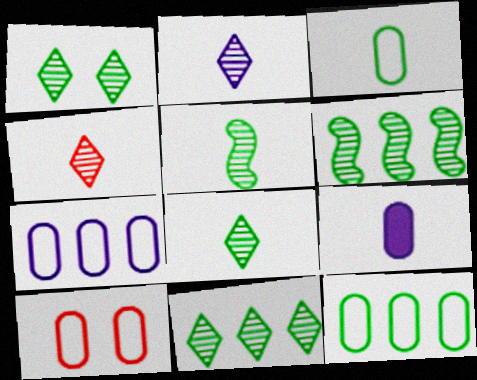[[1, 8, 11], 
[2, 4, 8], 
[3, 7, 10]]